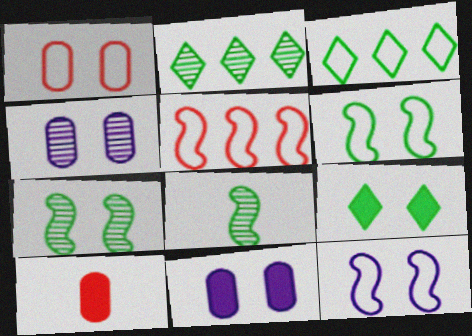[[2, 10, 12]]